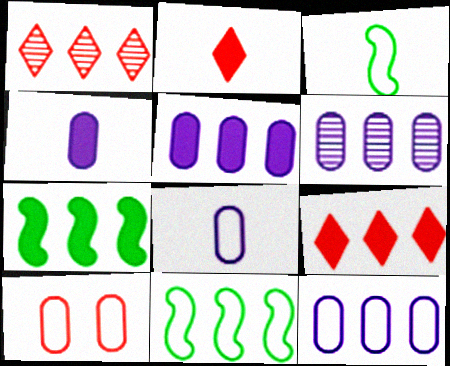[[1, 5, 11], 
[1, 7, 12], 
[5, 6, 12], 
[5, 7, 9], 
[6, 9, 11]]